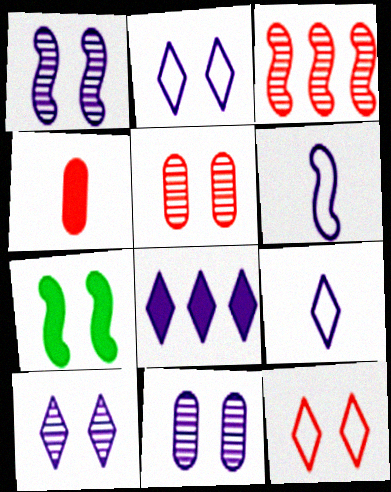[[1, 10, 11], 
[2, 5, 7], 
[3, 4, 12], 
[3, 6, 7], 
[4, 7, 8], 
[6, 8, 11], 
[7, 11, 12], 
[8, 9, 10]]